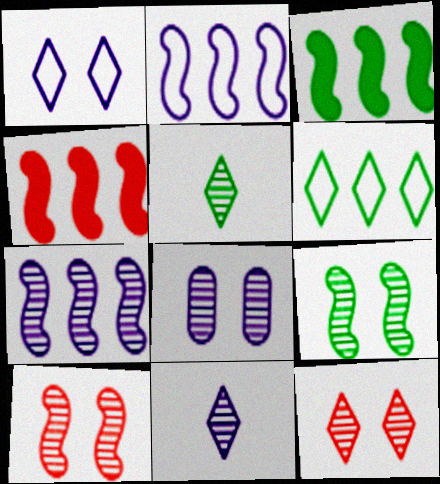[[7, 8, 11], 
[8, 9, 12]]